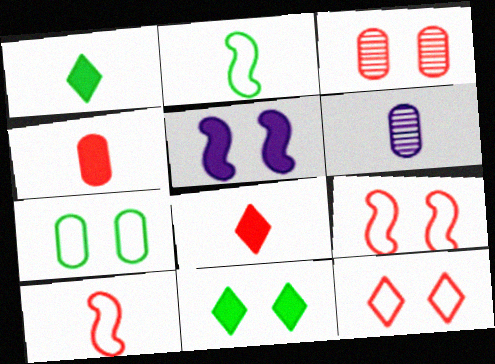[[1, 6, 10], 
[2, 6, 8]]